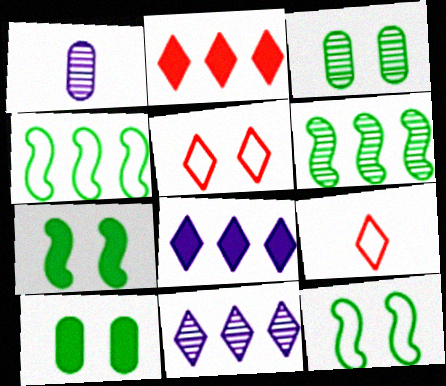[[1, 2, 12]]